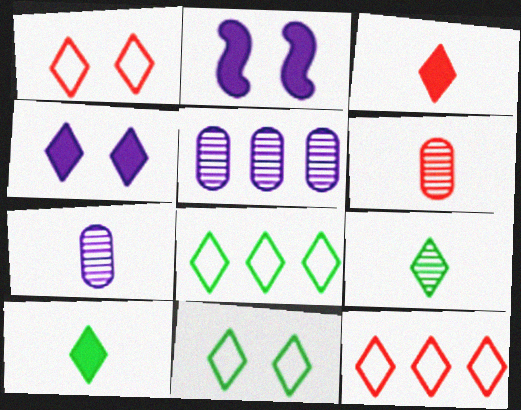[[2, 6, 8], 
[4, 9, 12]]